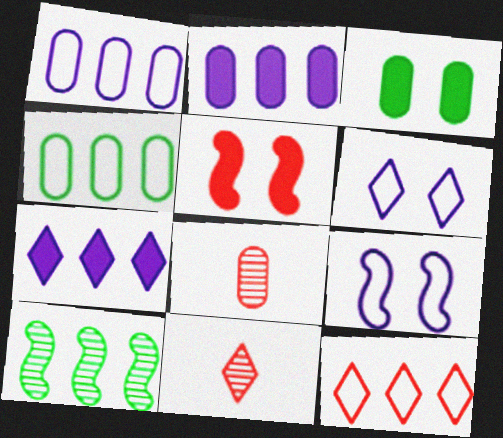[[1, 3, 8], 
[2, 10, 12], 
[5, 8, 12]]